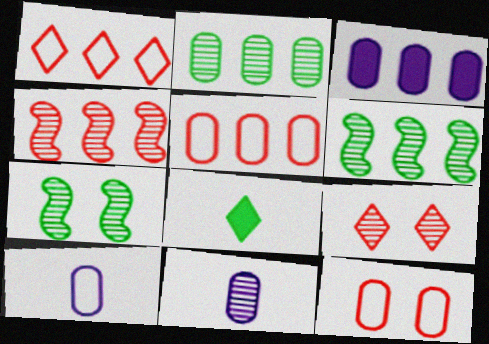[[1, 3, 6], 
[2, 3, 5], 
[6, 9, 11]]